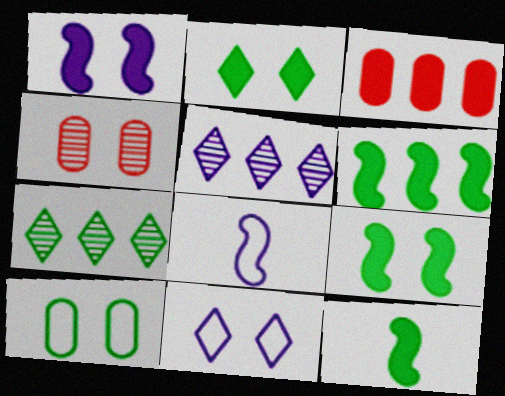[[4, 9, 11], 
[6, 9, 12], 
[7, 10, 12]]